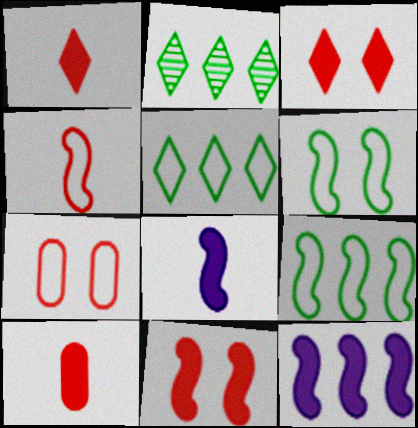[[2, 7, 8]]